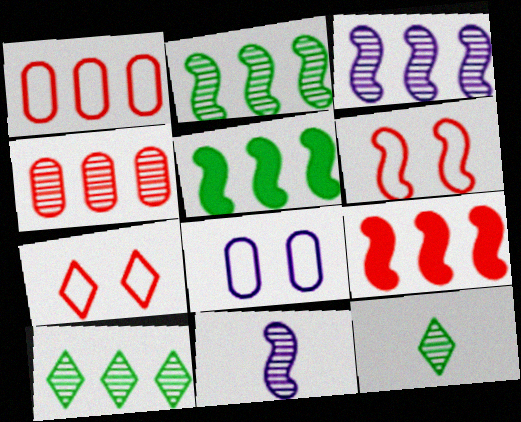[[3, 4, 10], 
[5, 6, 11], 
[8, 9, 12]]